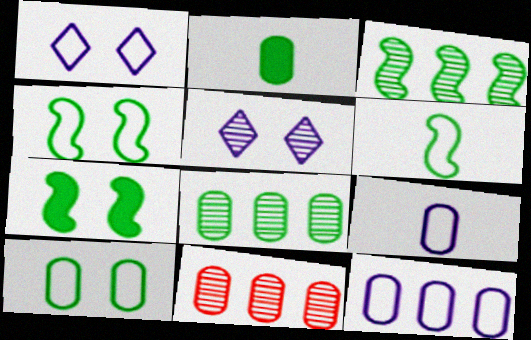[[2, 8, 10], 
[3, 6, 7]]